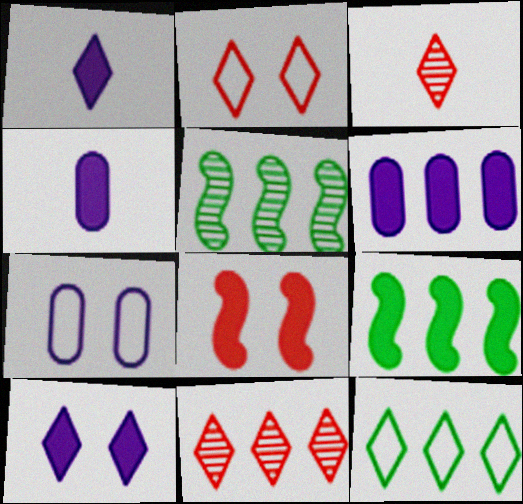[[2, 4, 5], 
[3, 7, 9], 
[3, 10, 12]]